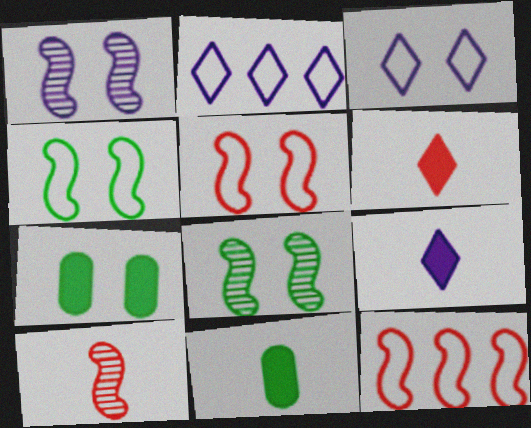[[2, 7, 10]]